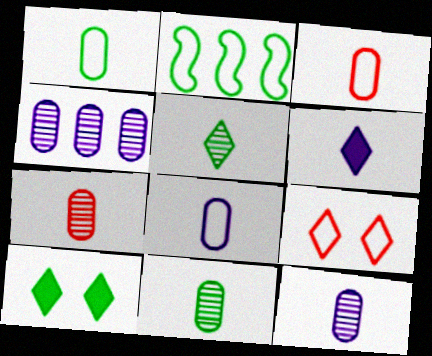[[1, 3, 8], 
[2, 8, 9], 
[2, 10, 11], 
[7, 11, 12]]